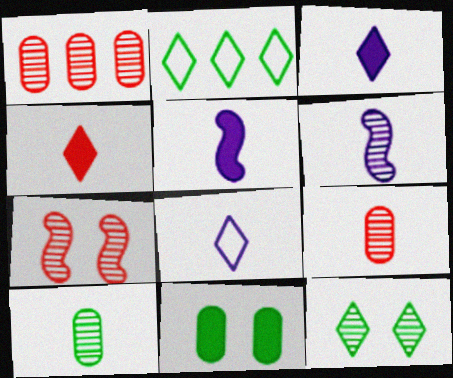[[1, 6, 12]]